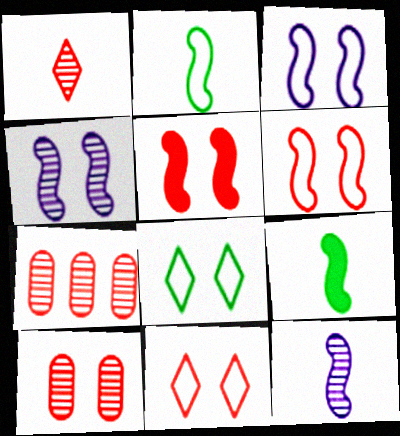[[5, 10, 11]]